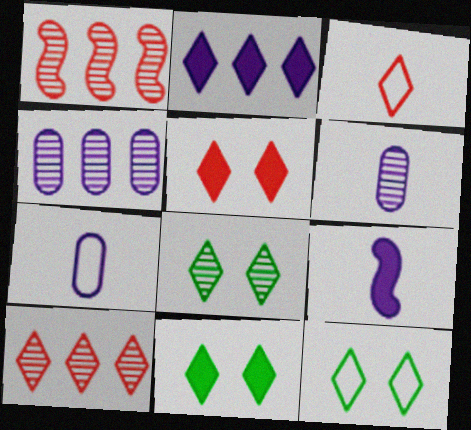[[1, 6, 8], 
[1, 7, 11], 
[2, 3, 8], 
[3, 5, 10], 
[8, 11, 12]]